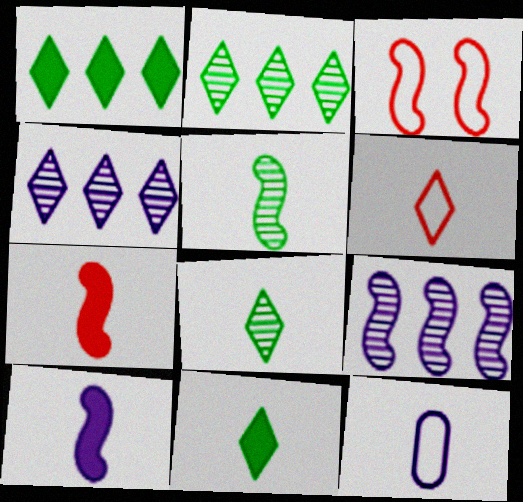[[7, 8, 12]]